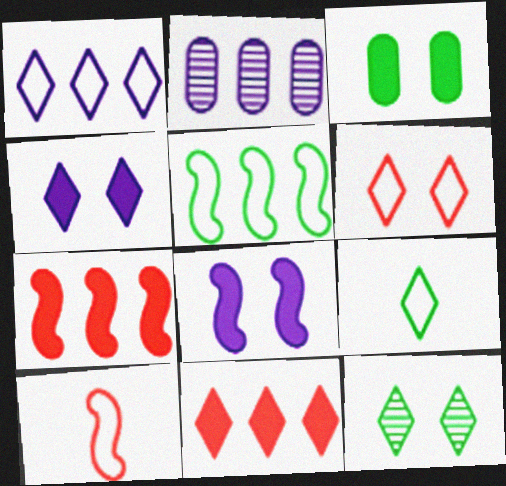[[1, 6, 9], 
[2, 5, 11], 
[4, 6, 12]]